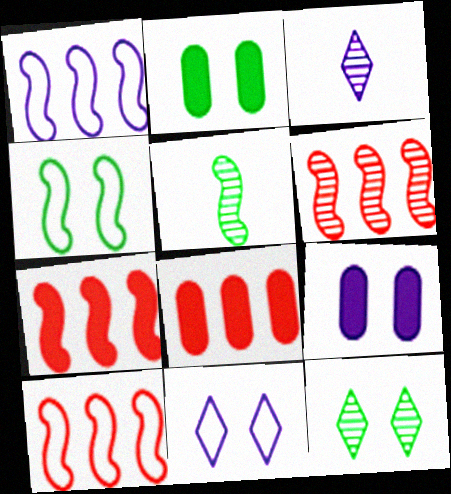[[1, 3, 9], 
[2, 3, 10], 
[2, 4, 12], 
[3, 4, 8], 
[5, 8, 11], 
[6, 7, 10]]